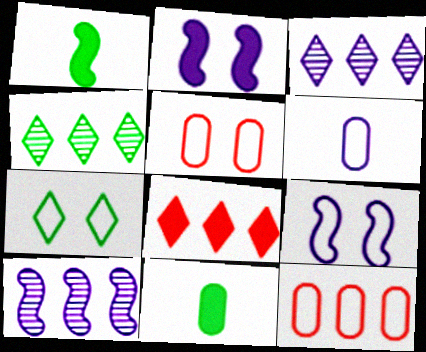[[1, 3, 5], 
[2, 3, 6], 
[2, 8, 11], 
[5, 7, 9]]